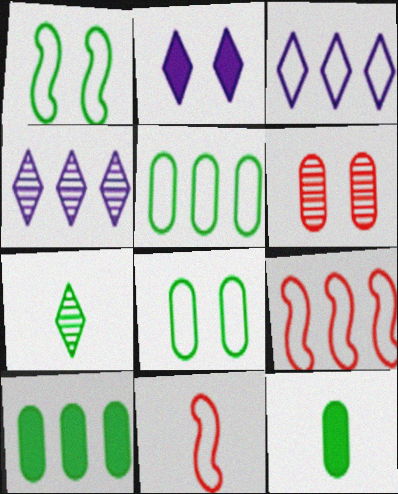[[1, 2, 6], 
[1, 7, 10], 
[3, 5, 9], 
[3, 8, 11], 
[4, 9, 10]]